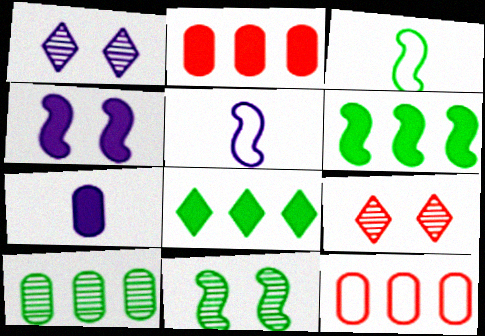[[1, 2, 3], 
[3, 6, 11]]